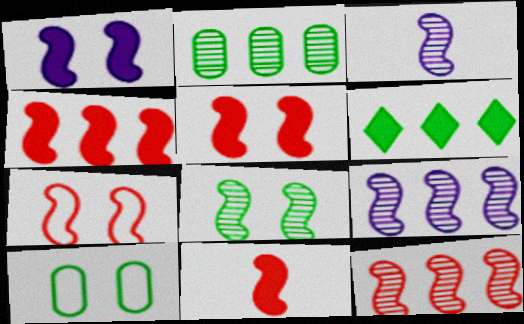[[1, 7, 8], 
[3, 8, 12], 
[4, 5, 11], 
[7, 11, 12]]